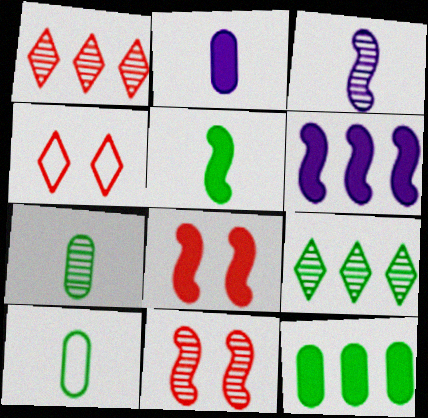[[3, 4, 12], 
[4, 6, 7], 
[5, 6, 8]]